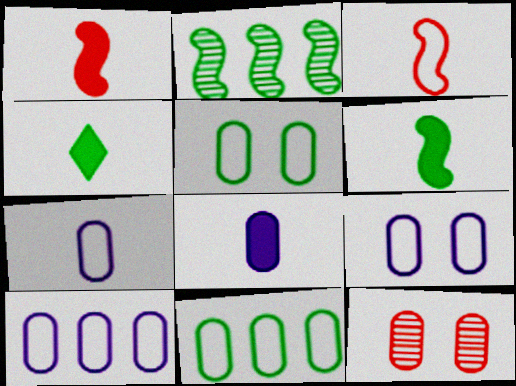[[1, 4, 8], 
[2, 4, 5], 
[7, 9, 10], 
[8, 11, 12]]